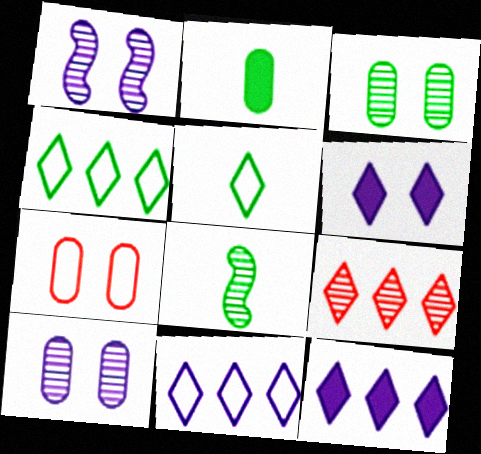[[2, 5, 8], 
[4, 9, 12], 
[5, 6, 9], 
[7, 8, 12], 
[8, 9, 10]]